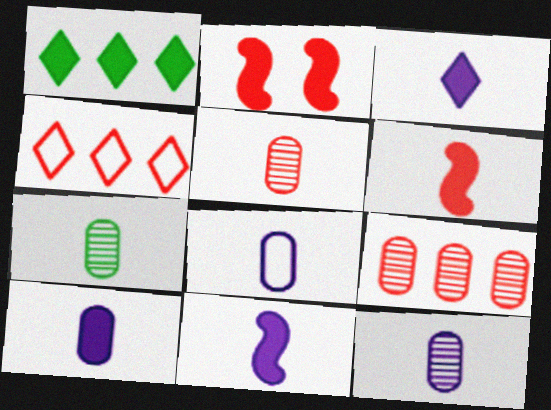[[1, 2, 10], 
[2, 4, 5], 
[3, 10, 11], 
[5, 7, 12], 
[8, 10, 12]]